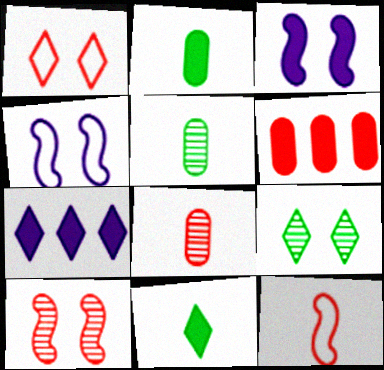[[3, 6, 11]]